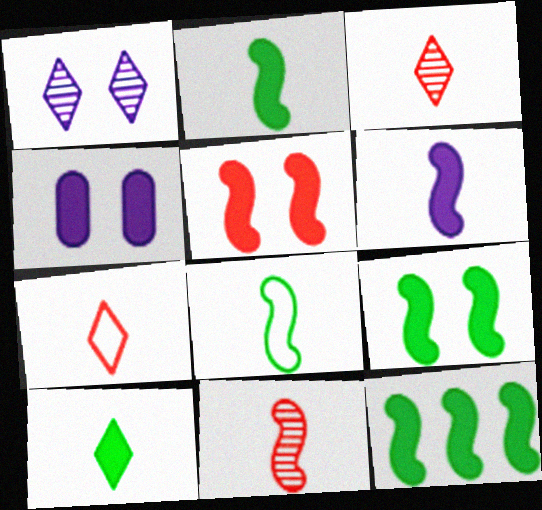[[2, 9, 12], 
[5, 6, 12], 
[6, 8, 11]]